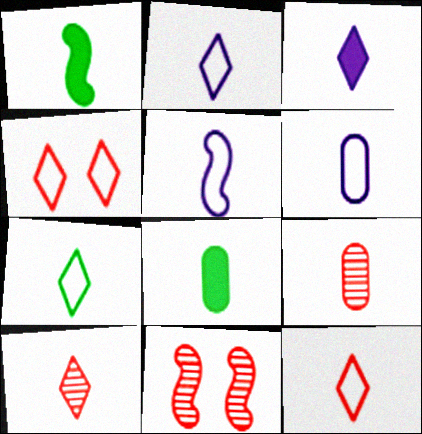[[1, 2, 9], 
[1, 6, 10], 
[2, 5, 6], 
[2, 7, 12], 
[3, 7, 10], 
[5, 8, 10], 
[6, 8, 9]]